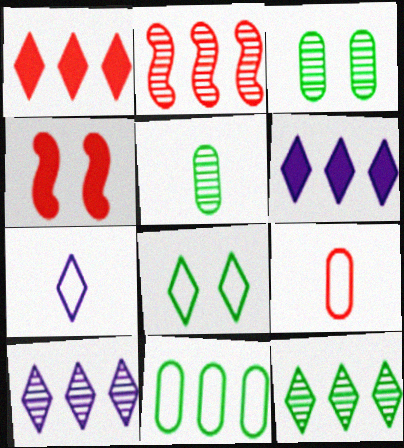[[2, 6, 11]]